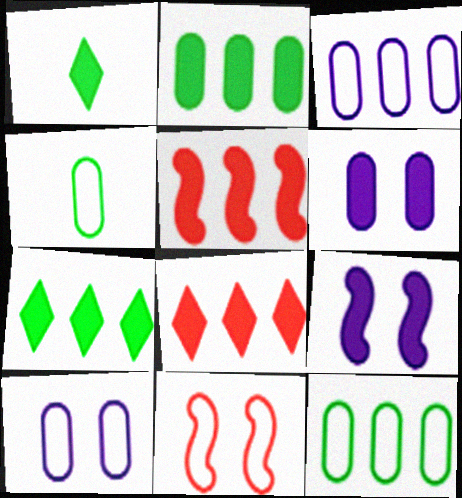[[1, 5, 6]]